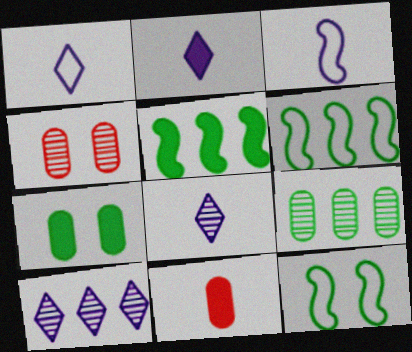[[1, 2, 8], 
[1, 4, 5], 
[2, 4, 6], 
[10, 11, 12]]